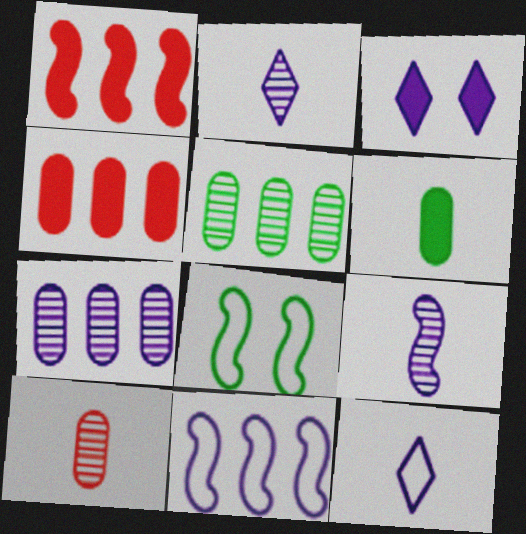[[1, 3, 6], 
[1, 8, 9], 
[2, 4, 8]]